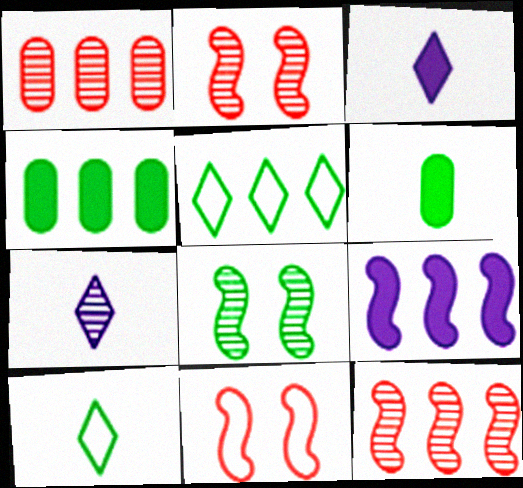[[1, 5, 9], 
[1, 7, 8], 
[4, 7, 11], 
[4, 8, 10], 
[5, 6, 8]]